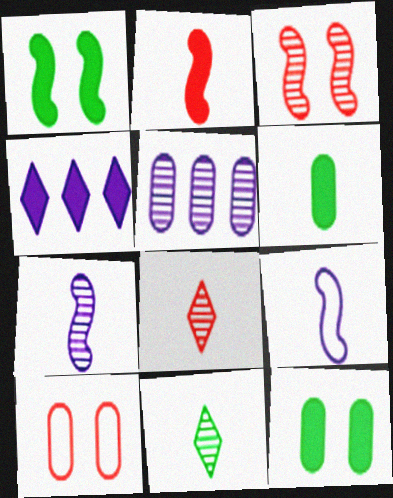[[2, 4, 12], 
[3, 5, 11], 
[5, 6, 10], 
[6, 8, 9]]